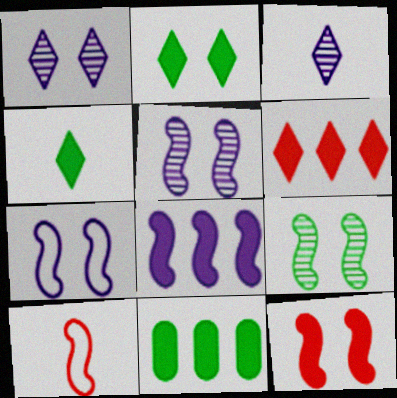[[1, 10, 11], 
[6, 8, 11], 
[7, 9, 12], 
[8, 9, 10]]